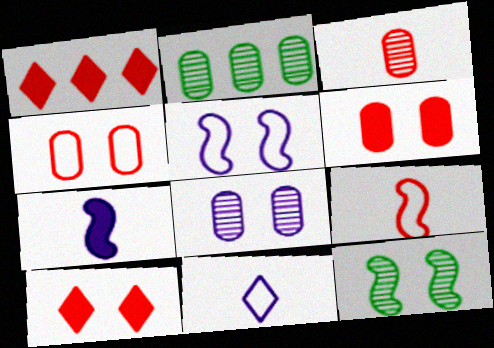[[2, 3, 8]]